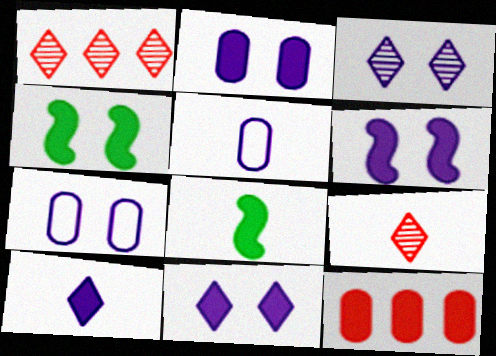[[1, 4, 5], 
[1, 7, 8], 
[2, 6, 11], 
[3, 6, 7], 
[4, 10, 12], 
[5, 8, 9], 
[8, 11, 12]]